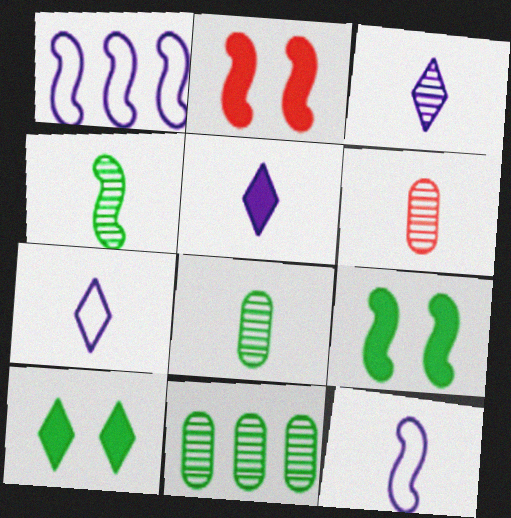[[1, 2, 4], 
[1, 6, 10], 
[2, 7, 11], 
[3, 4, 6], 
[3, 5, 7]]